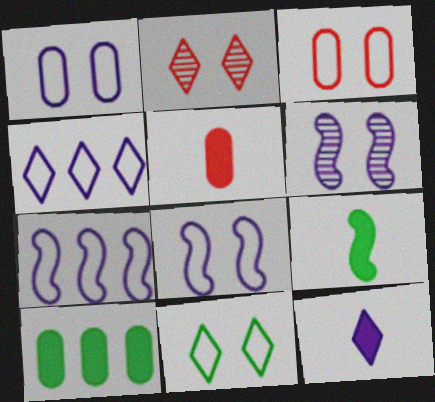[[3, 8, 11], 
[5, 9, 12]]